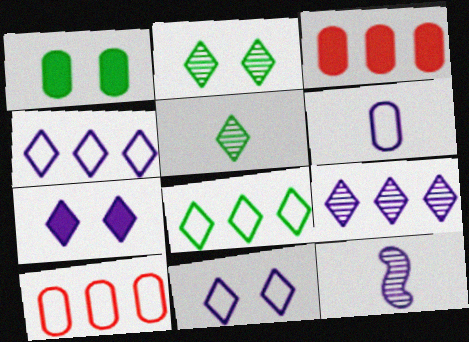[]